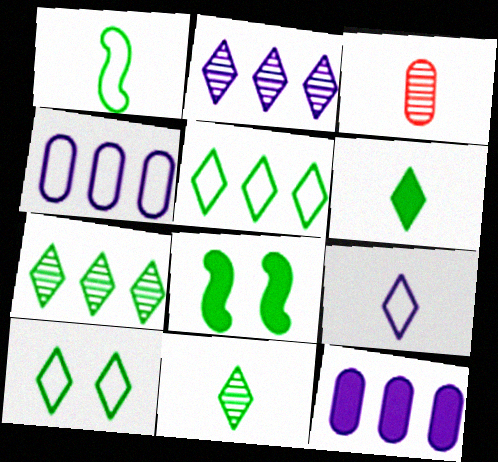[[6, 7, 10]]